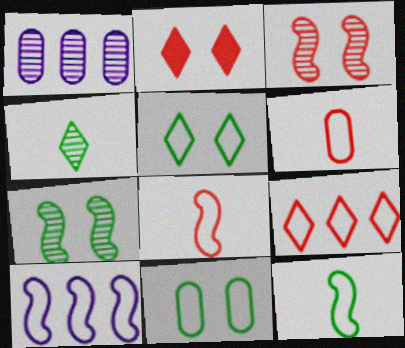[[1, 2, 12], 
[1, 3, 4], 
[5, 6, 10]]